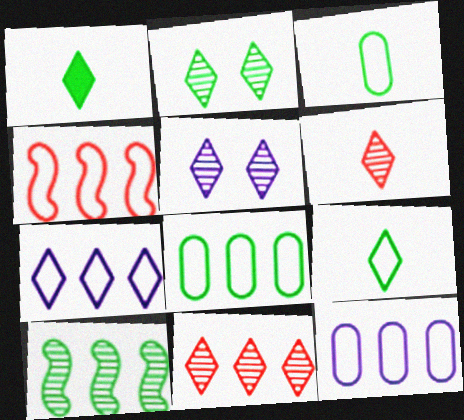[[4, 7, 8]]